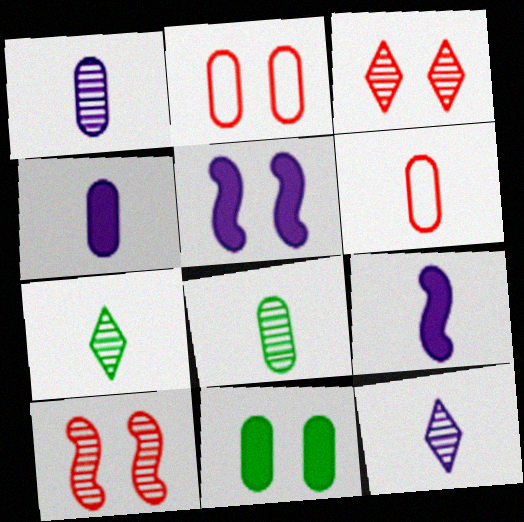[[4, 6, 8], 
[6, 7, 9]]